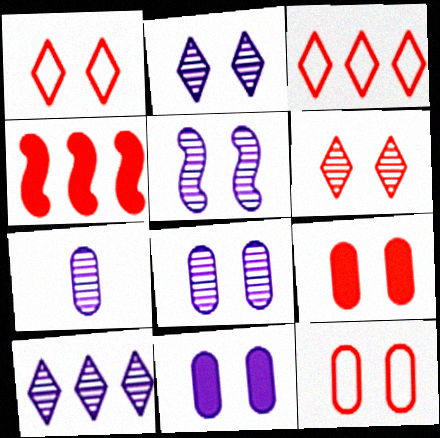[[2, 5, 8], 
[5, 7, 10]]